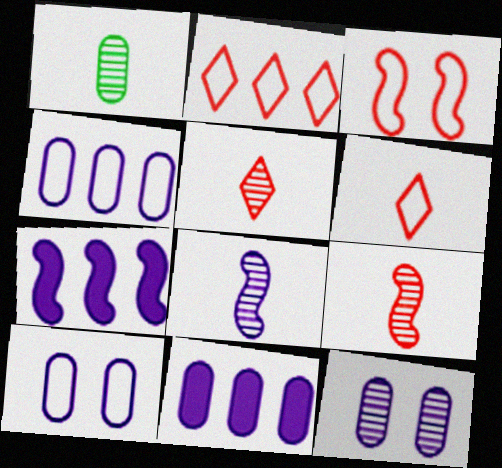[[1, 5, 8]]